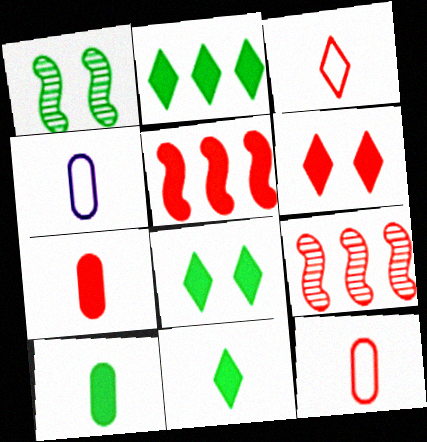[[2, 8, 11], 
[4, 8, 9], 
[5, 6, 7], 
[6, 9, 12]]